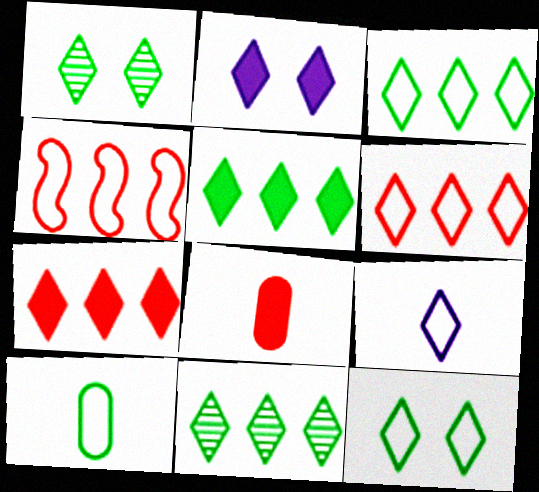[[1, 7, 9], 
[3, 5, 11], 
[6, 9, 12]]